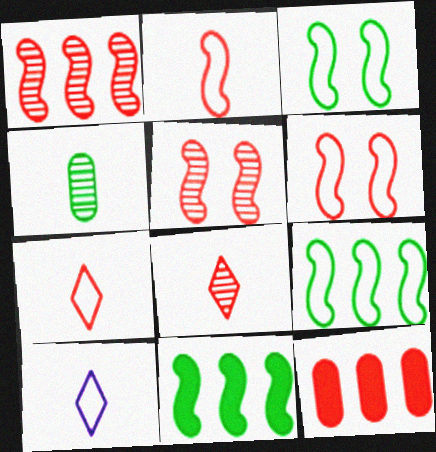[[5, 7, 12], 
[6, 8, 12]]